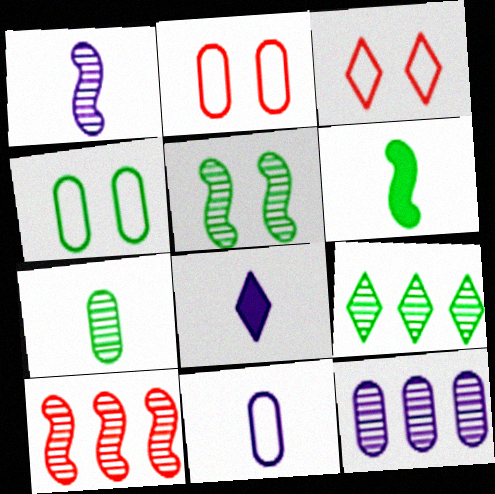[[1, 5, 10], 
[1, 8, 11], 
[3, 6, 12], 
[3, 8, 9], 
[4, 6, 9], 
[4, 8, 10], 
[5, 7, 9], 
[9, 10, 12]]